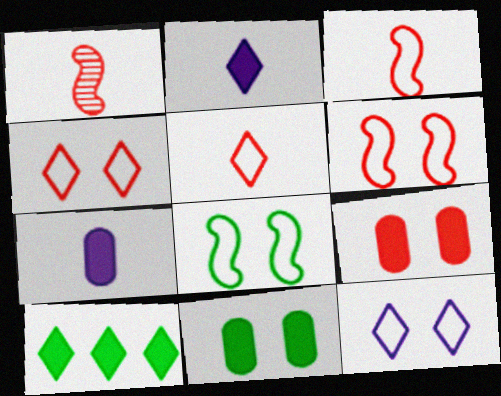[]